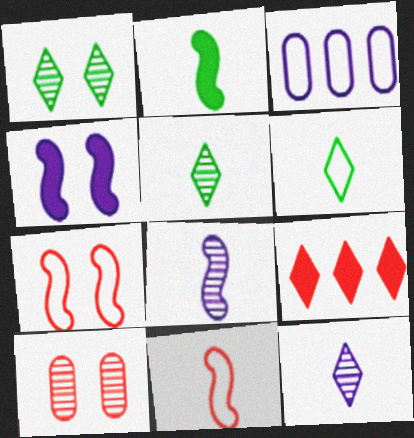[[2, 8, 11], 
[3, 4, 12], 
[3, 6, 7], 
[9, 10, 11]]